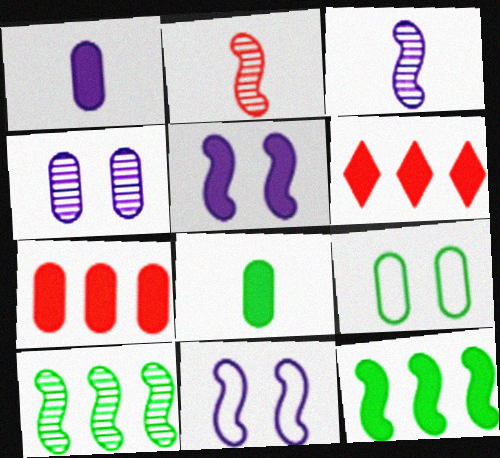[[2, 11, 12], 
[3, 6, 9], 
[5, 6, 8]]